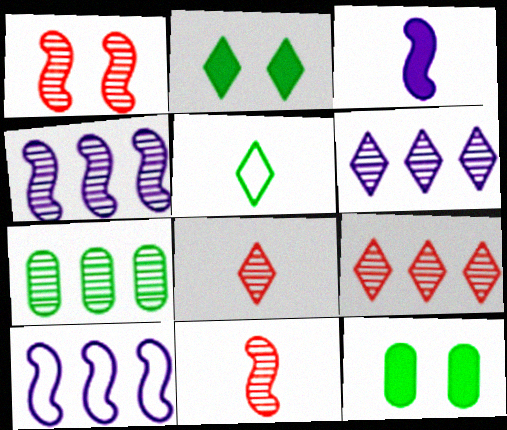[[4, 7, 9], 
[8, 10, 12]]